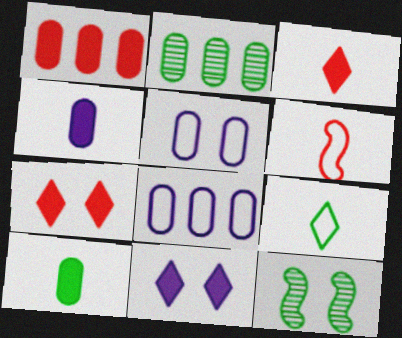[[1, 2, 8], 
[2, 6, 11], 
[3, 8, 12], 
[5, 7, 12]]